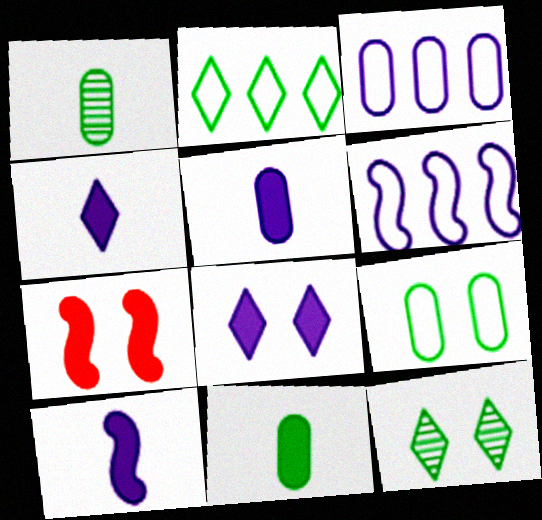[[4, 5, 10]]